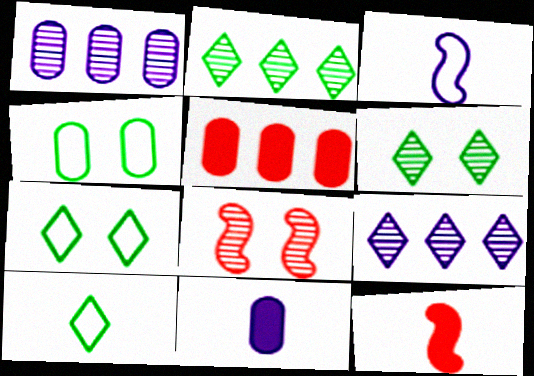[[1, 7, 12], 
[3, 5, 6], 
[4, 9, 12]]